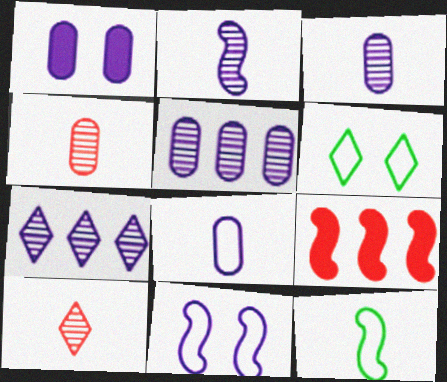[[1, 5, 8], 
[3, 6, 9]]